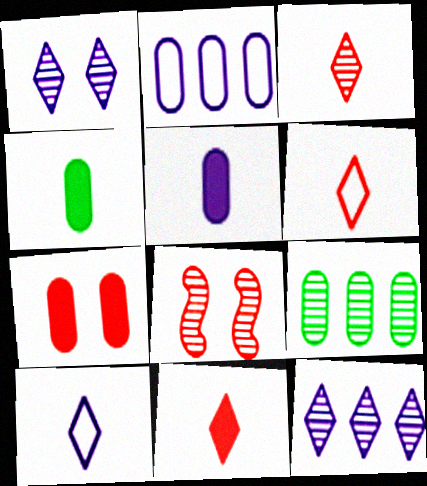[[3, 6, 11]]